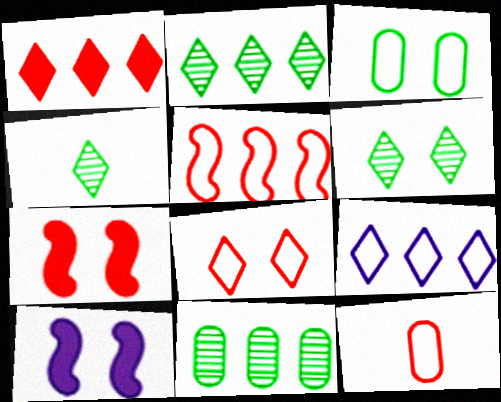[[1, 2, 9], 
[2, 4, 6], 
[2, 10, 12], 
[5, 8, 12]]